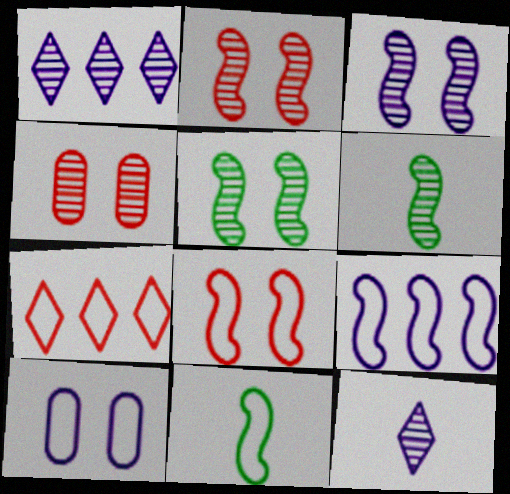[[1, 4, 6], 
[2, 3, 5], 
[7, 10, 11], 
[8, 9, 11]]